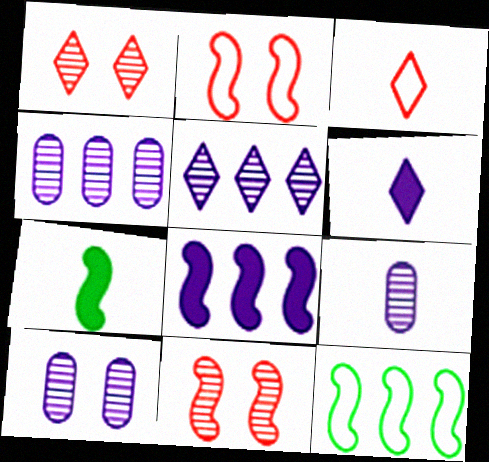[[3, 7, 9], 
[4, 9, 10]]